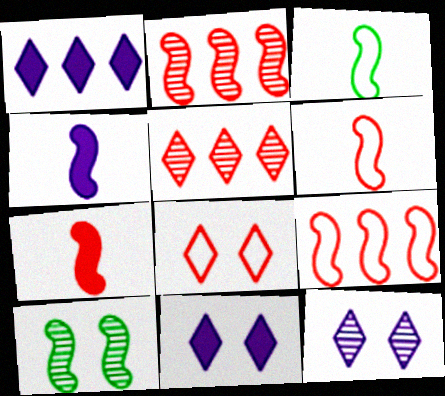[[4, 9, 10]]